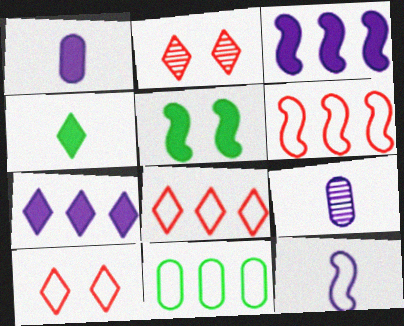[[5, 8, 9], 
[10, 11, 12]]